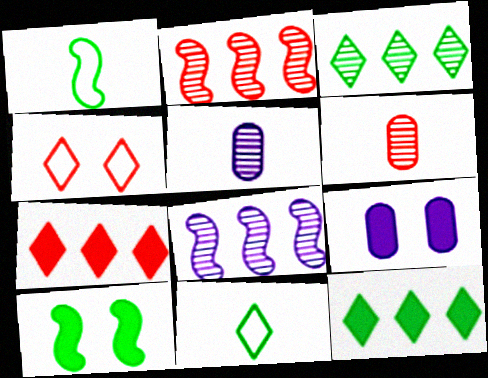[[2, 9, 11]]